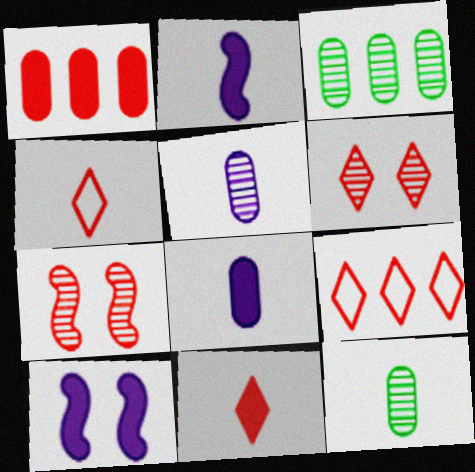[[1, 4, 7], 
[2, 4, 12], 
[3, 4, 10], 
[6, 9, 11], 
[9, 10, 12]]